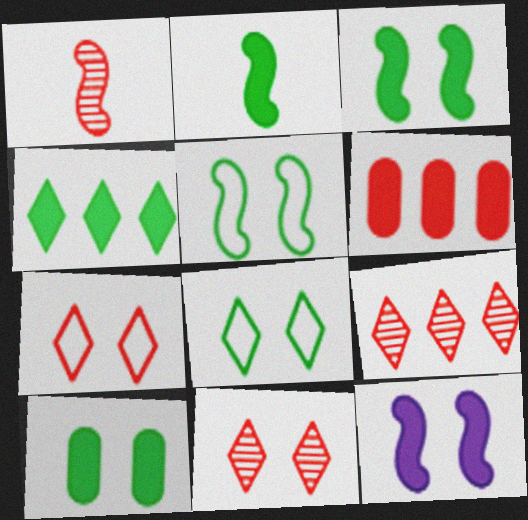[[1, 6, 7], 
[2, 4, 10]]